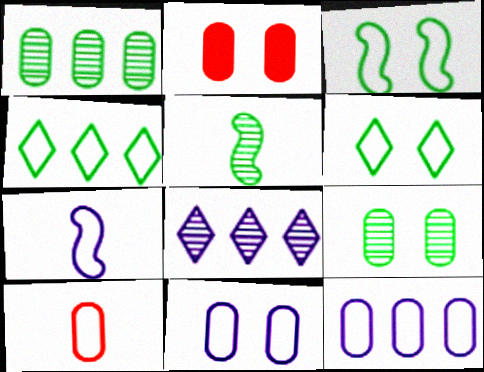[[2, 9, 11]]